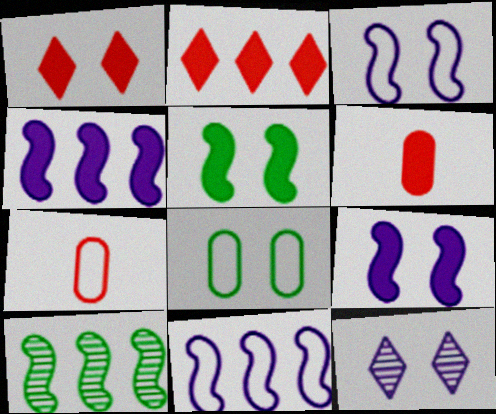[]